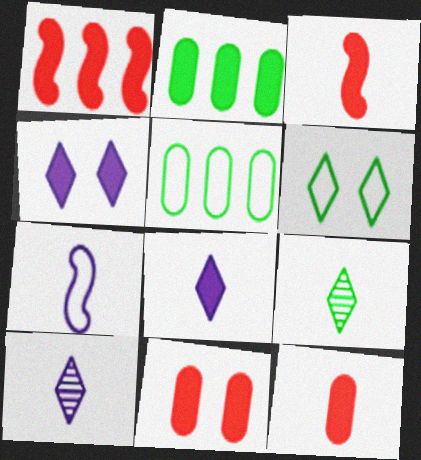[[2, 3, 4], 
[7, 9, 12]]